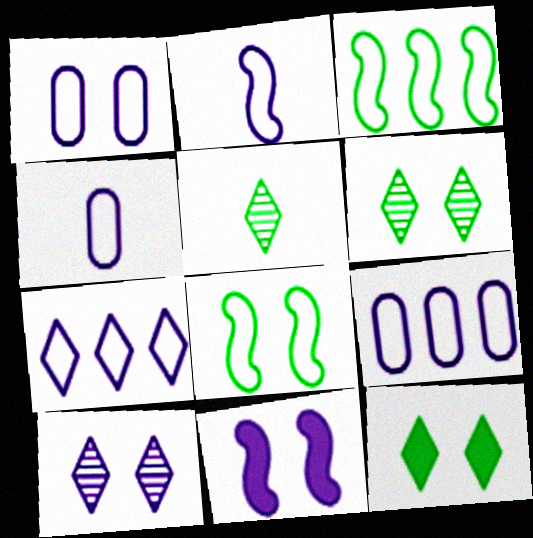[[1, 2, 7], 
[1, 4, 9], 
[1, 10, 11]]